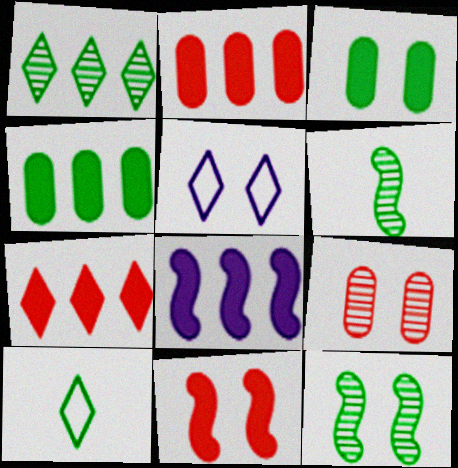[[2, 5, 6], 
[4, 7, 8], 
[4, 10, 12], 
[8, 9, 10]]